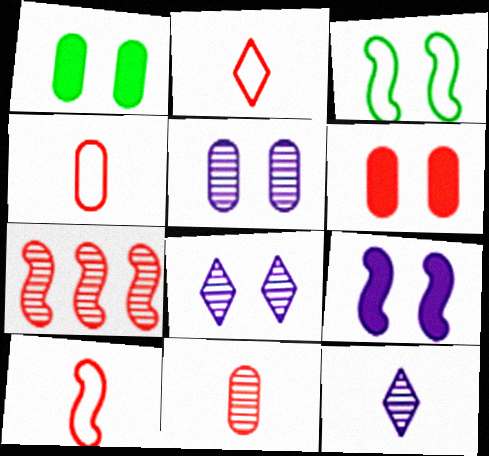[[2, 4, 10], 
[2, 6, 7], 
[3, 6, 8]]